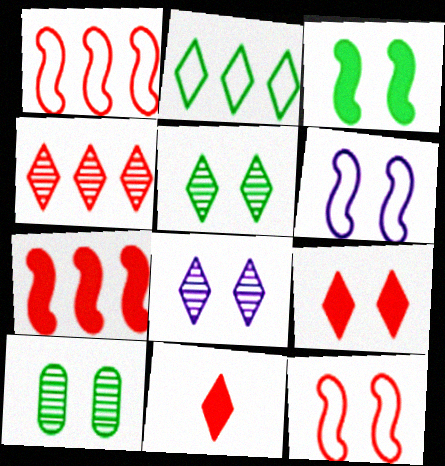[[2, 8, 11], 
[6, 9, 10]]